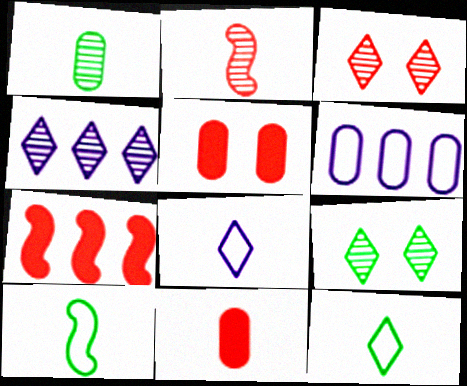[[1, 5, 6], 
[4, 5, 10]]